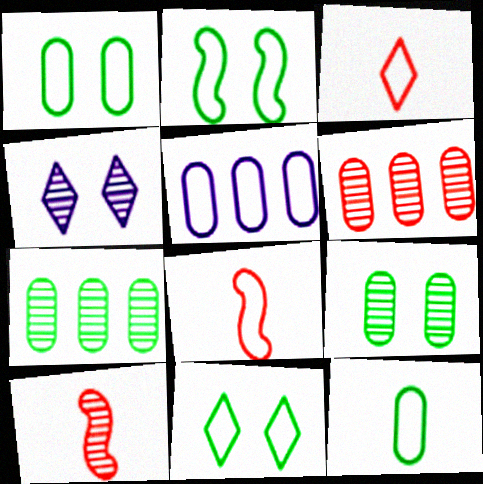[[1, 2, 11], 
[2, 3, 5], 
[4, 7, 10], 
[5, 8, 11]]